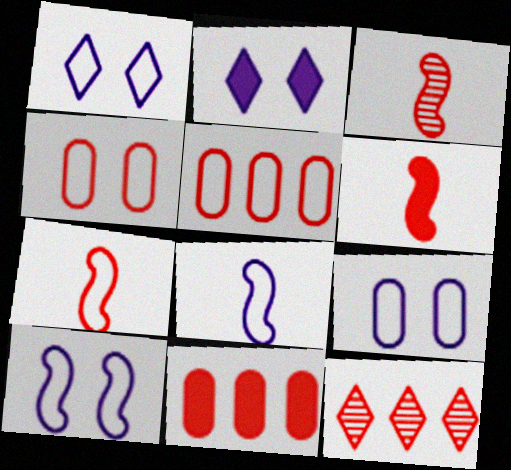[[1, 9, 10], 
[3, 6, 7], 
[4, 6, 12]]